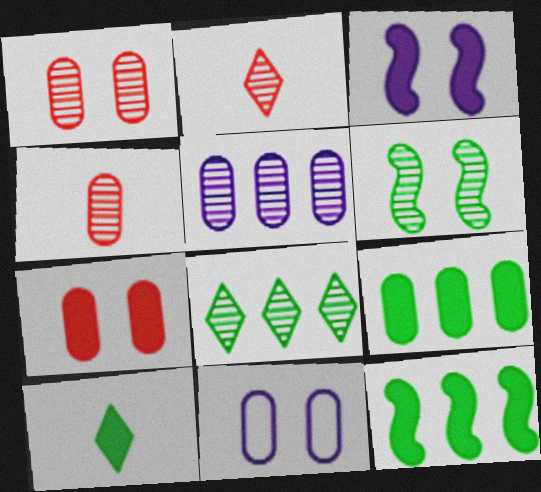[[2, 5, 6], 
[2, 11, 12], 
[4, 9, 11]]